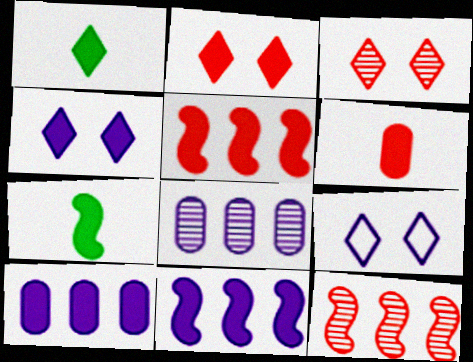[[2, 5, 6], 
[2, 7, 10]]